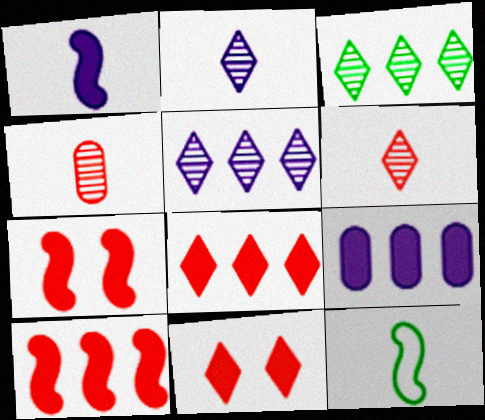[]